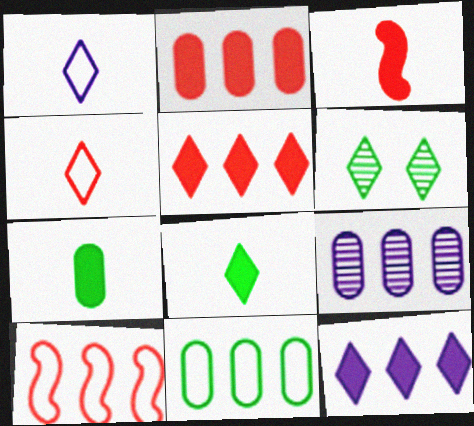[[1, 5, 6], 
[2, 9, 11], 
[4, 6, 12]]